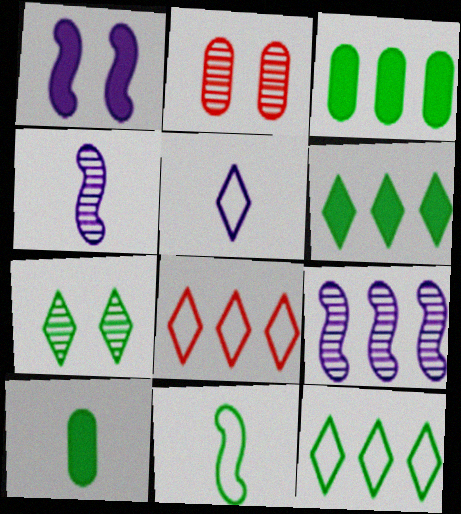[[3, 7, 11], 
[3, 8, 9]]